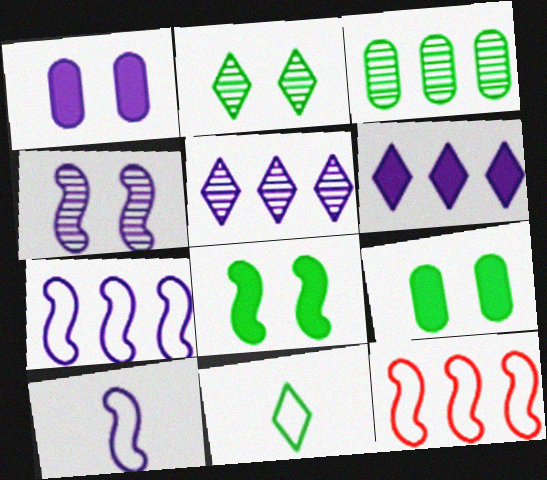[[1, 5, 10], 
[3, 6, 12], 
[3, 8, 11]]